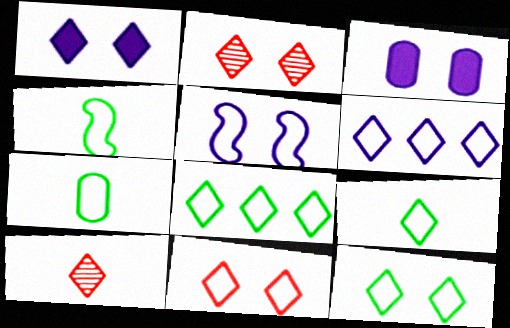[[1, 2, 12], 
[1, 8, 10], 
[4, 7, 9], 
[6, 9, 11], 
[8, 9, 12]]